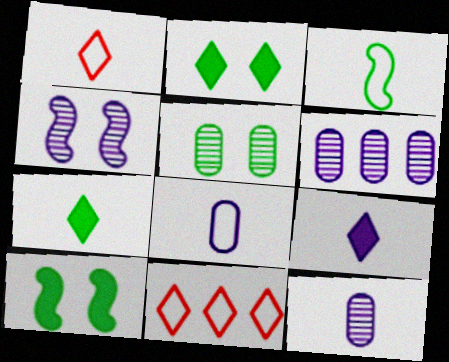[[1, 3, 8], 
[1, 6, 10], 
[10, 11, 12]]